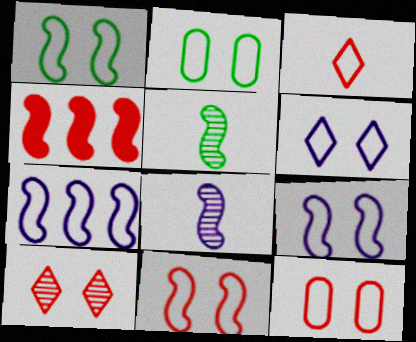[[1, 4, 8], 
[1, 6, 12], 
[1, 9, 11], 
[2, 3, 7], 
[2, 6, 11], 
[4, 5, 9]]